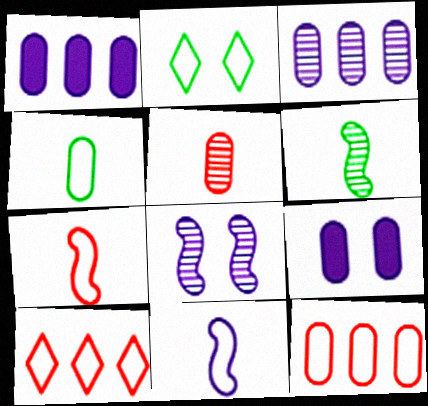[[2, 11, 12], 
[6, 9, 10]]